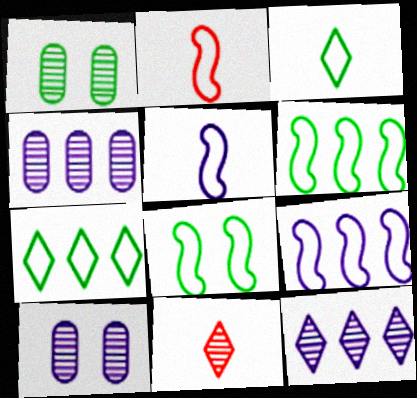[[2, 8, 9]]